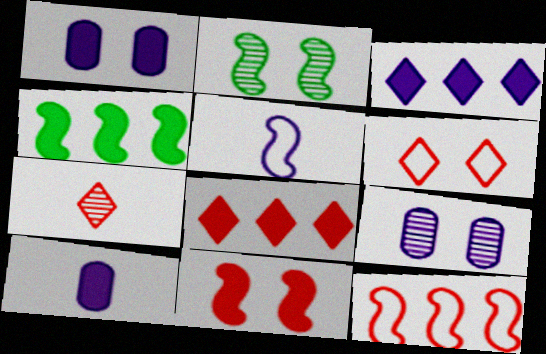[[1, 2, 6], 
[3, 5, 9], 
[6, 7, 8]]